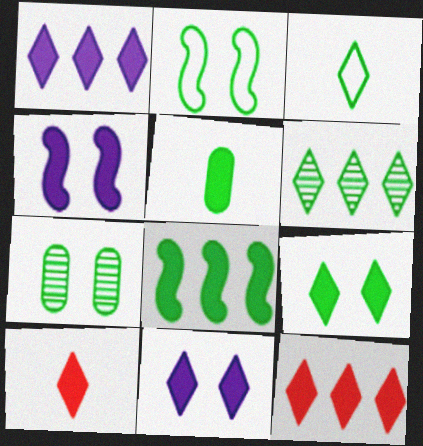[[1, 9, 10], 
[2, 5, 6], 
[2, 7, 9], 
[3, 6, 9], 
[3, 7, 8], 
[4, 5, 12], 
[5, 8, 9]]